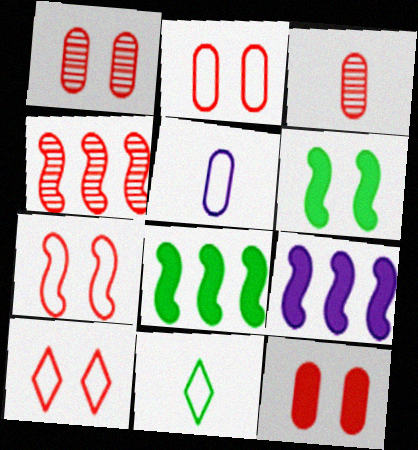[[1, 2, 12], 
[1, 9, 11], 
[2, 7, 10]]